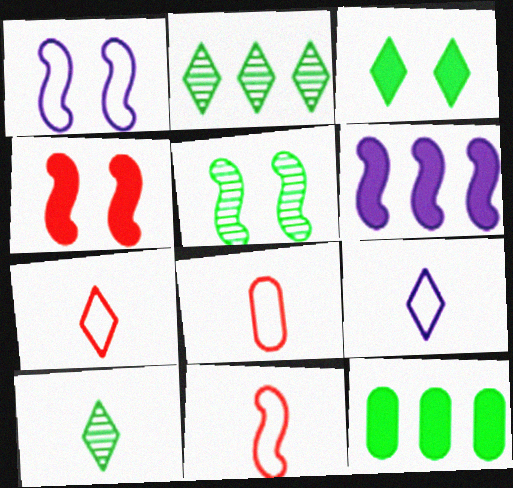[[1, 4, 5], 
[5, 6, 11], 
[7, 8, 11]]